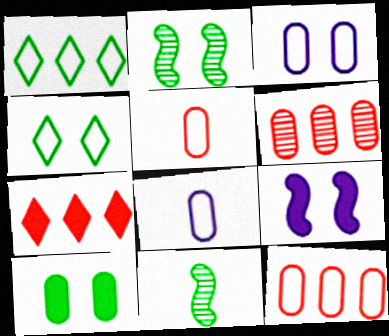[[1, 10, 11], 
[2, 4, 10], 
[2, 7, 8], 
[3, 7, 11], 
[6, 8, 10]]